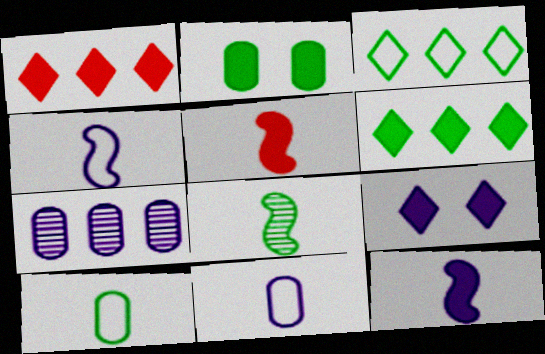[[1, 2, 12], 
[2, 3, 8], 
[4, 5, 8], 
[4, 7, 9]]